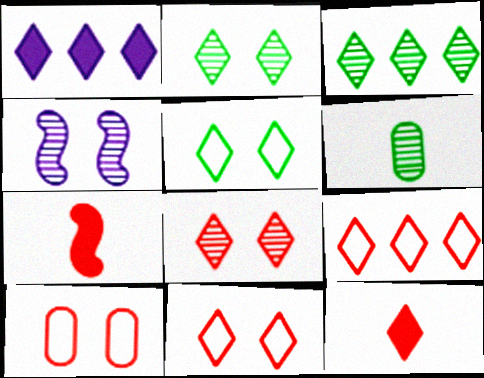[[1, 3, 9], 
[8, 9, 12]]